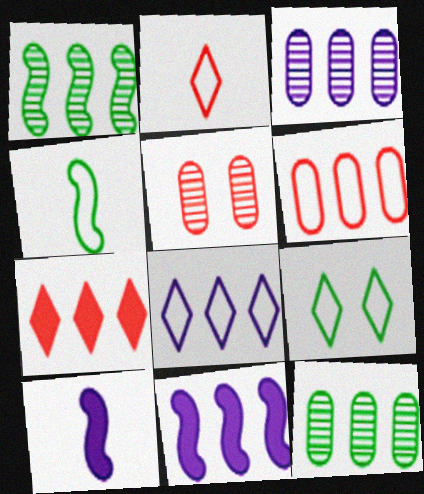[[2, 8, 9], 
[3, 8, 11]]